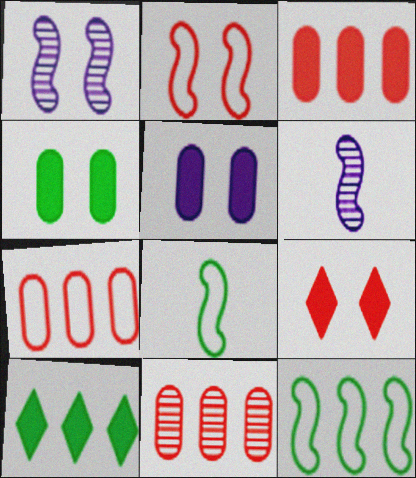[[3, 7, 11]]